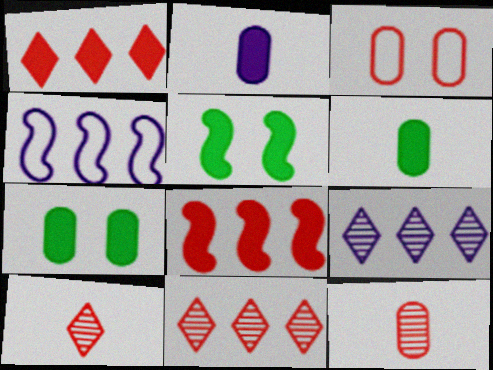[[1, 2, 5], 
[3, 8, 10], 
[4, 7, 10]]